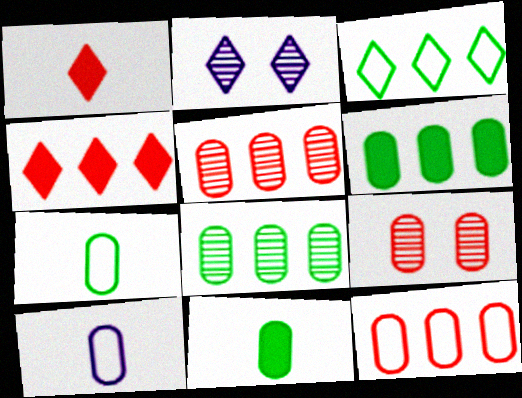[[1, 2, 3], 
[6, 9, 10]]